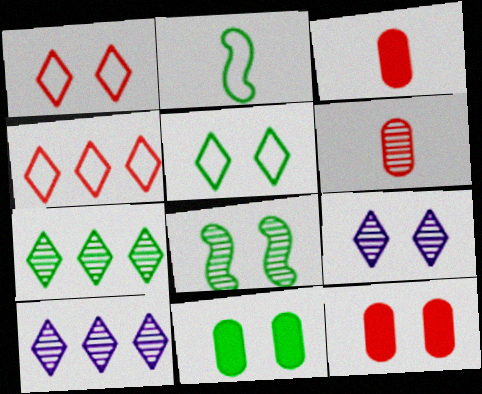[[2, 7, 11], 
[2, 10, 12], 
[5, 8, 11], 
[6, 8, 10]]